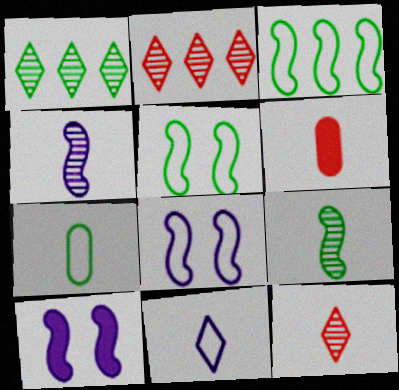[[1, 6, 8], 
[2, 7, 10], 
[6, 9, 11]]